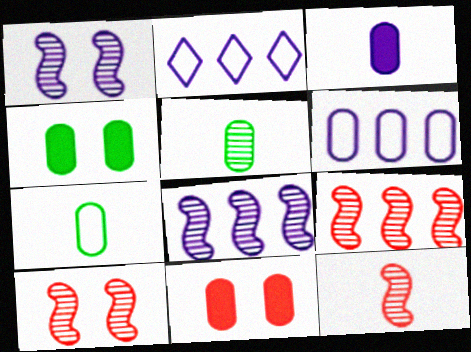[[1, 2, 3], 
[2, 4, 12], 
[5, 6, 11], 
[9, 10, 12]]